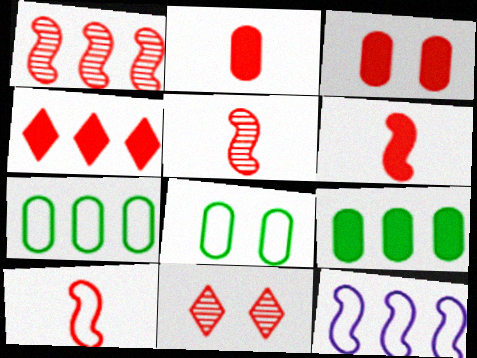[[3, 4, 6], 
[5, 6, 10]]